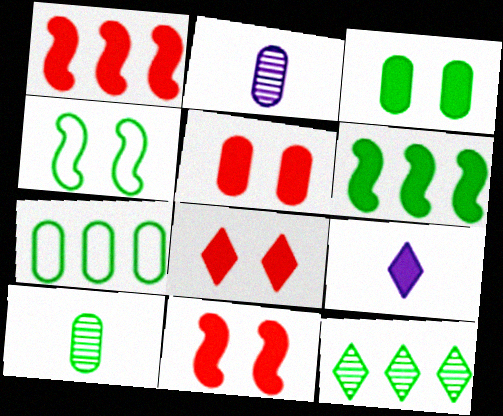[[1, 3, 9], 
[2, 5, 7], 
[3, 7, 10], 
[5, 6, 9], 
[5, 8, 11], 
[6, 7, 12]]